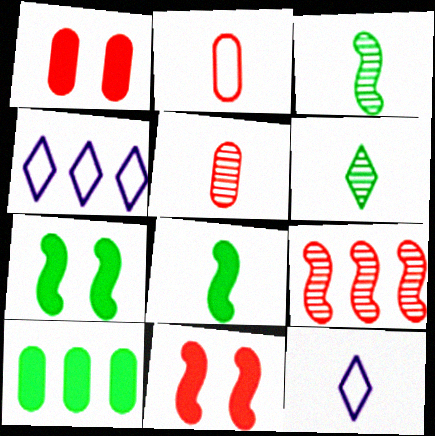[[1, 3, 4], 
[4, 5, 7], 
[4, 9, 10], 
[5, 8, 12]]